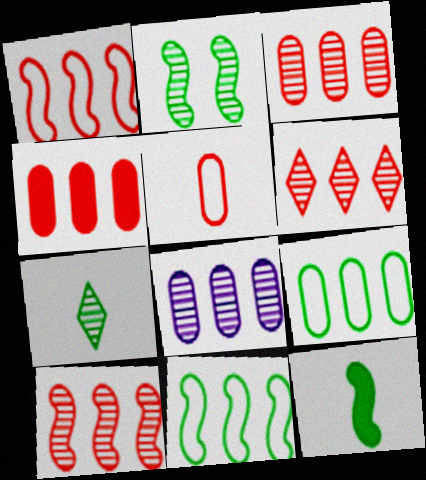[[1, 4, 6], 
[2, 11, 12], 
[3, 6, 10], 
[4, 8, 9]]